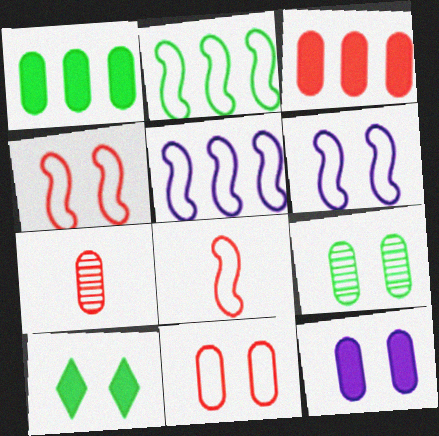[[2, 6, 8], 
[3, 7, 11], 
[5, 7, 10], 
[9, 11, 12]]